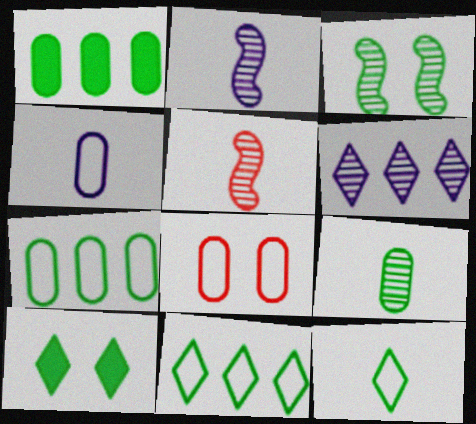[[1, 3, 12], 
[4, 7, 8]]